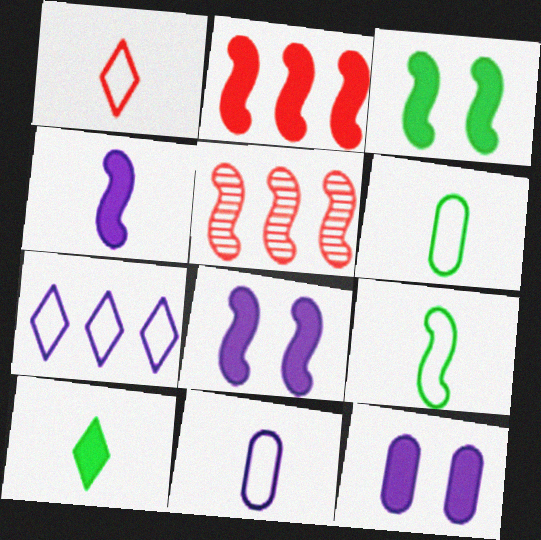[[1, 9, 11], 
[2, 3, 4], 
[2, 10, 12], 
[5, 8, 9]]